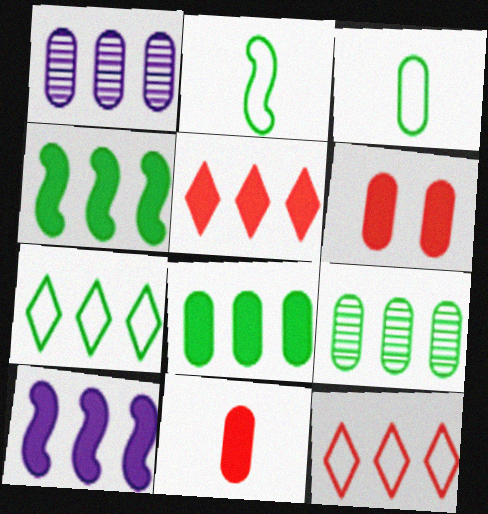[[1, 3, 6], 
[1, 4, 12], 
[4, 7, 9], 
[5, 8, 10], 
[9, 10, 12]]